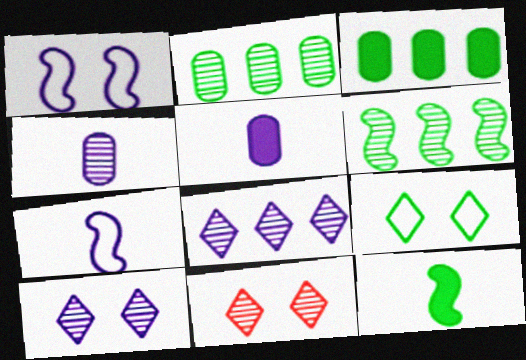[[1, 5, 8], 
[2, 9, 12], 
[3, 7, 11], 
[4, 6, 11]]